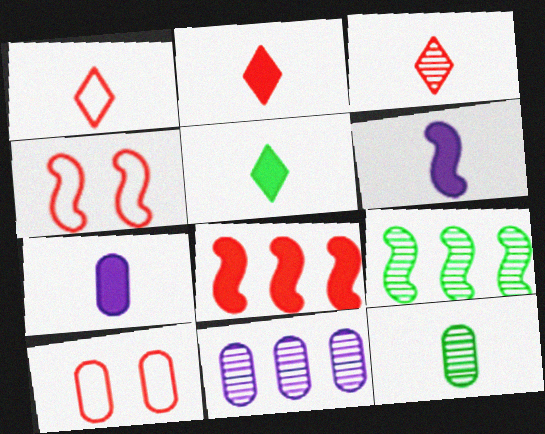[[1, 2, 3], 
[1, 6, 12], 
[3, 8, 10], 
[4, 5, 11], 
[4, 6, 9]]